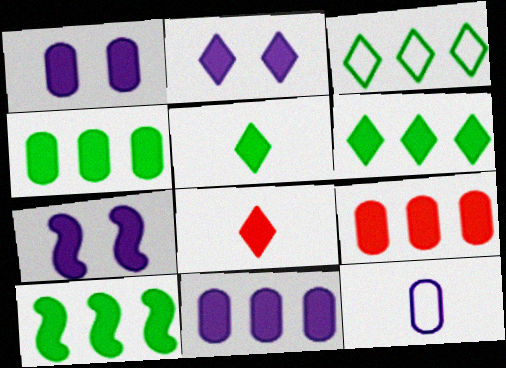[[1, 2, 7], 
[1, 8, 10], 
[2, 6, 8], 
[4, 6, 10], 
[4, 7, 8], 
[4, 9, 11], 
[5, 7, 9]]